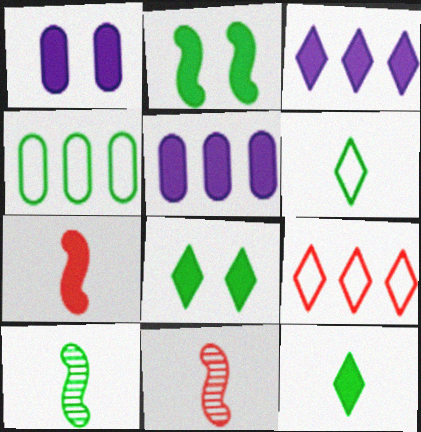[[1, 9, 10], 
[4, 8, 10], 
[5, 7, 8]]